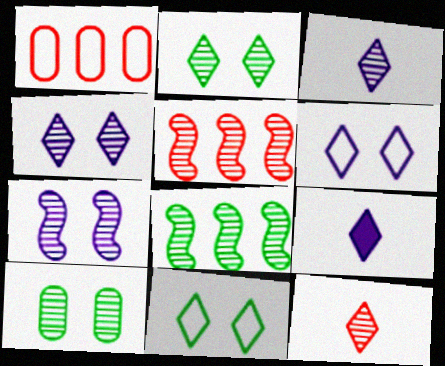[[3, 5, 10]]